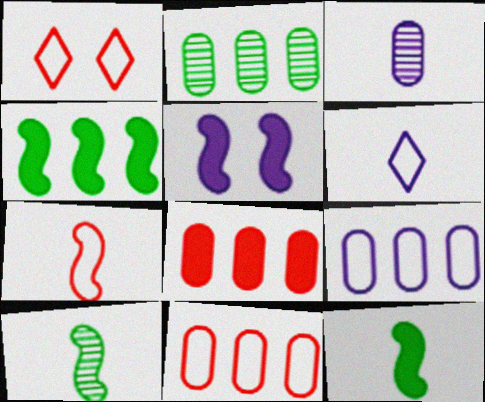[[1, 3, 4], 
[1, 7, 11], 
[2, 8, 9]]